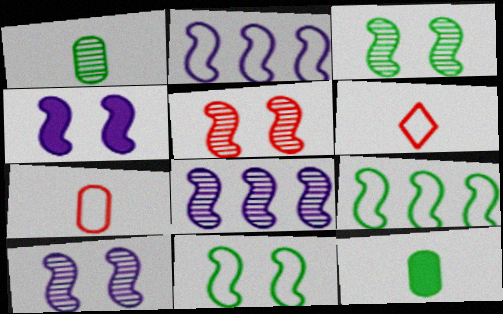[[3, 5, 10], 
[4, 5, 11]]